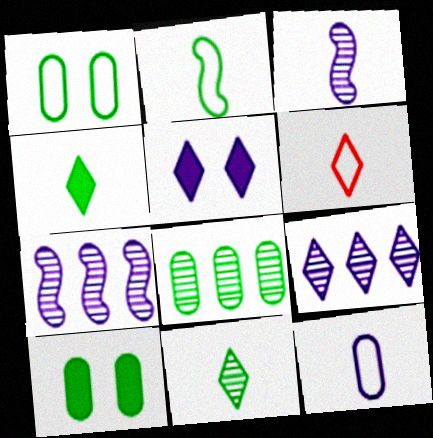[[2, 6, 12], 
[5, 7, 12], 
[6, 7, 10]]